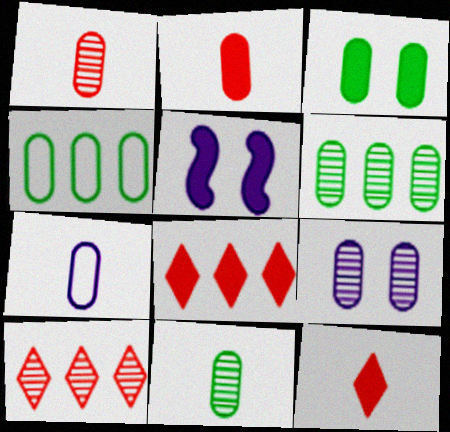[[1, 6, 9], 
[2, 4, 9], 
[2, 7, 11], 
[3, 4, 11]]